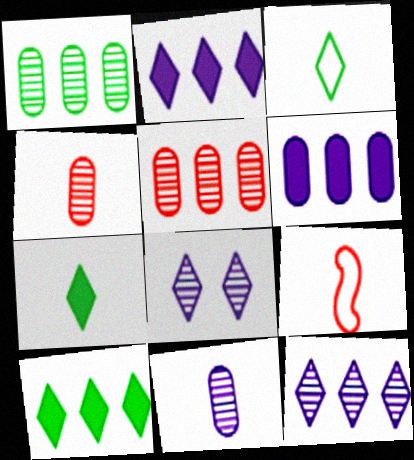[[7, 9, 11]]